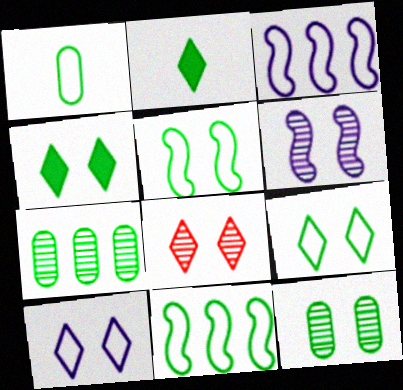[[1, 9, 11], 
[2, 5, 7], 
[2, 11, 12], 
[4, 5, 12], 
[4, 8, 10], 
[6, 8, 12]]